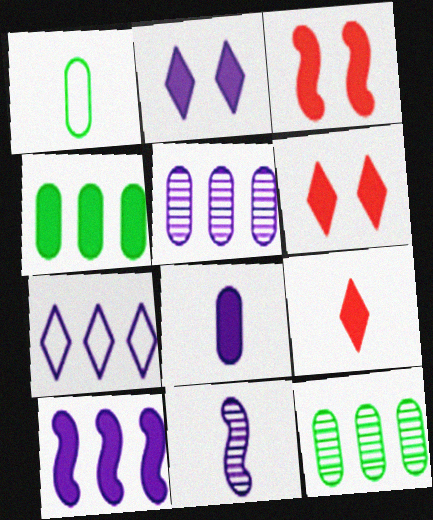[[1, 9, 11], 
[2, 8, 10], 
[5, 7, 10]]